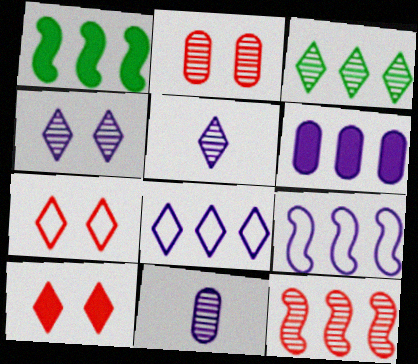[[1, 7, 11], 
[1, 9, 12]]